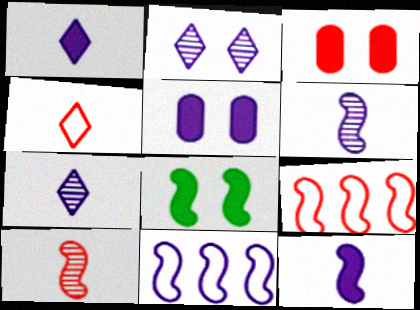[[5, 7, 11], 
[6, 8, 9], 
[8, 10, 11]]